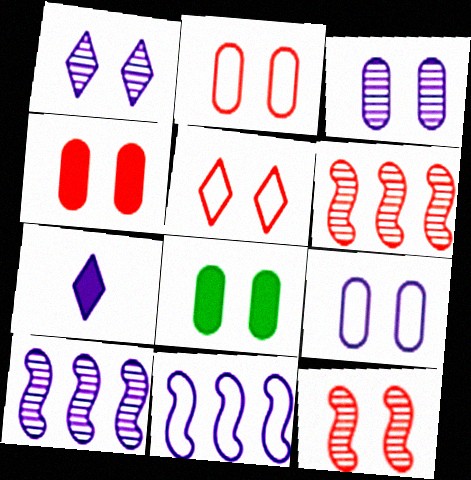[[2, 3, 8], 
[3, 7, 11], 
[4, 5, 12], 
[7, 9, 10]]